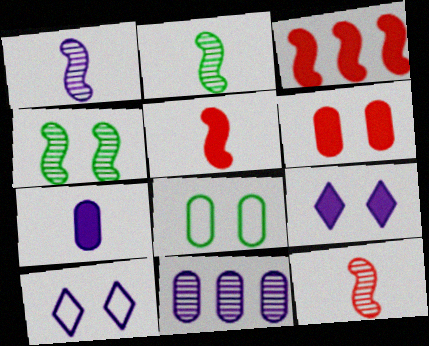[[1, 2, 12], 
[4, 6, 10]]